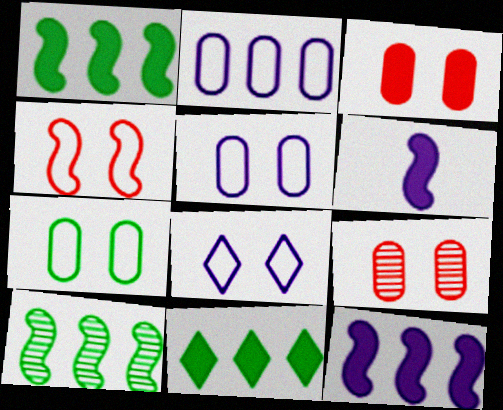[[3, 6, 11], 
[4, 6, 10], 
[4, 7, 8]]